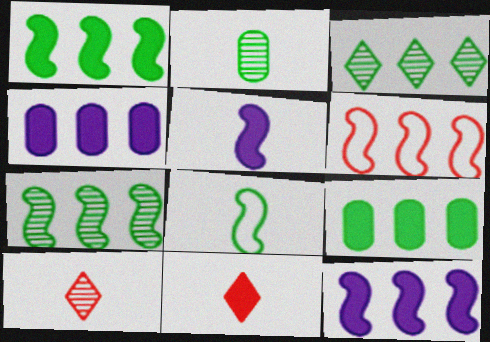[[3, 4, 6], 
[6, 7, 12]]